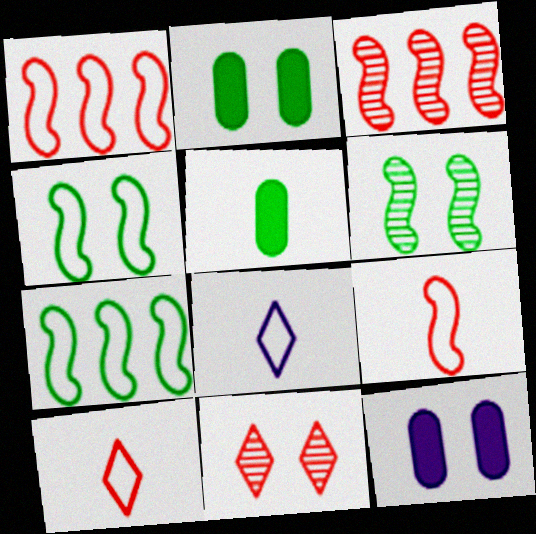[[2, 3, 8], 
[4, 11, 12]]